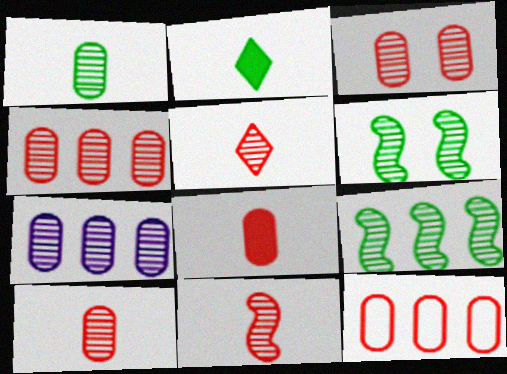[[1, 3, 7], 
[3, 4, 10], 
[3, 8, 12], 
[5, 6, 7], 
[5, 10, 11]]